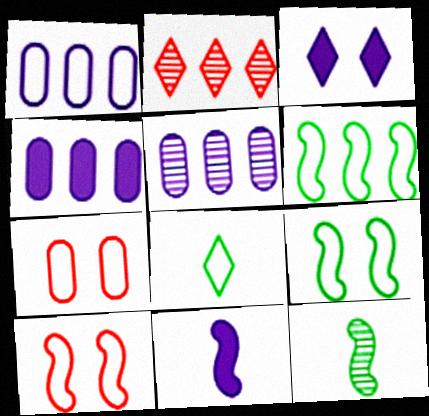[[1, 4, 5], 
[1, 8, 10], 
[2, 3, 8], 
[2, 4, 6], 
[3, 4, 11]]